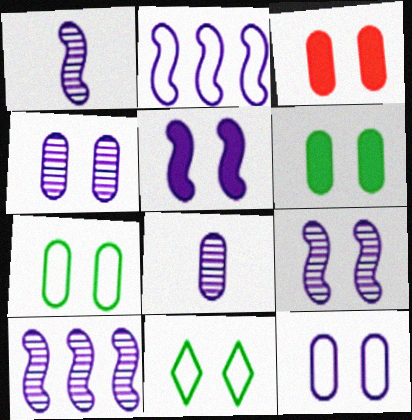[[1, 2, 5], 
[1, 9, 10], 
[3, 4, 7], 
[3, 9, 11]]